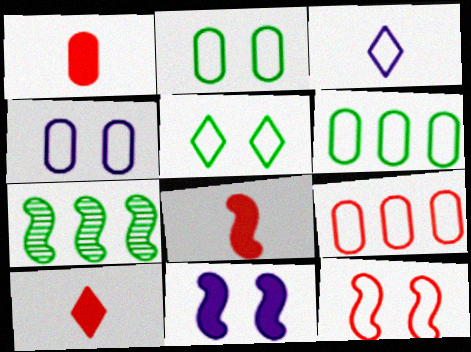[[1, 8, 10], 
[3, 6, 12], 
[4, 5, 12], 
[4, 7, 10]]